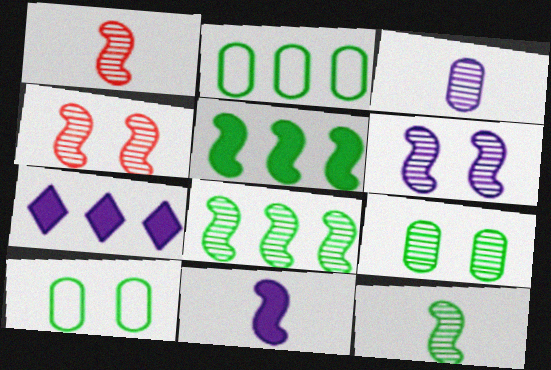[[1, 6, 8], 
[1, 7, 10]]